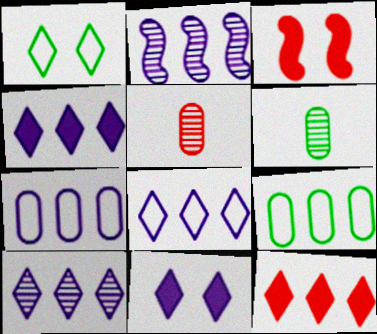[[2, 4, 7], 
[2, 9, 12], 
[3, 6, 8], 
[4, 8, 10]]